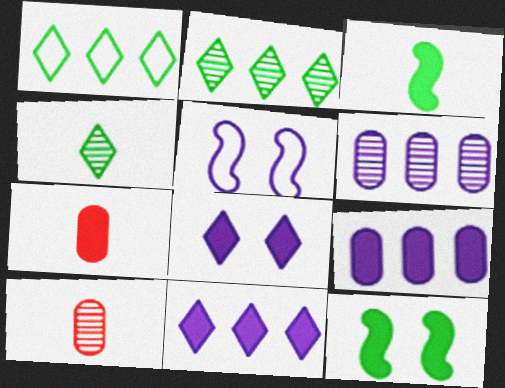[[2, 5, 7], 
[7, 11, 12]]